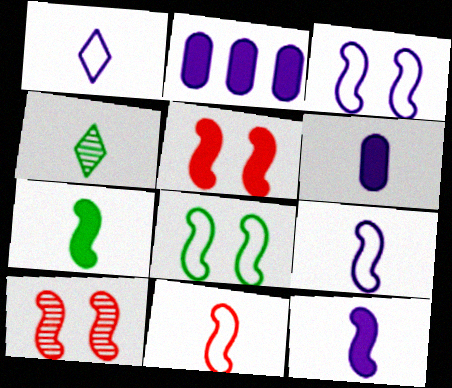[[4, 6, 11]]